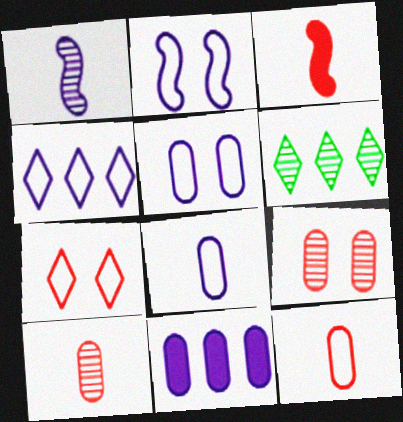[[1, 6, 9], 
[2, 4, 8], 
[3, 5, 6]]